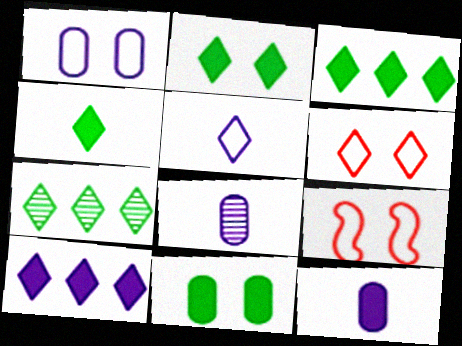[[2, 3, 4], 
[3, 8, 9], 
[7, 9, 12]]